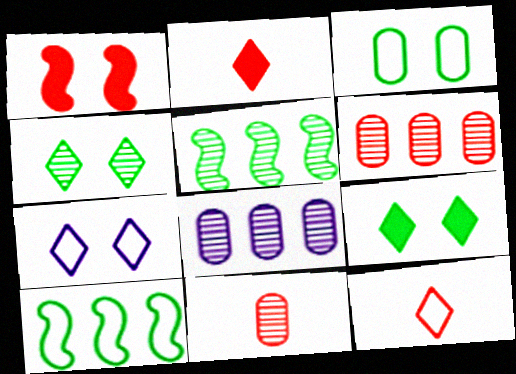[[1, 6, 12]]